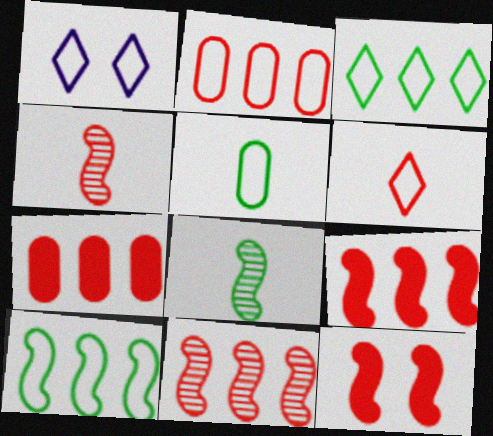[[1, 3, 6], 
[1, 7, 8]]